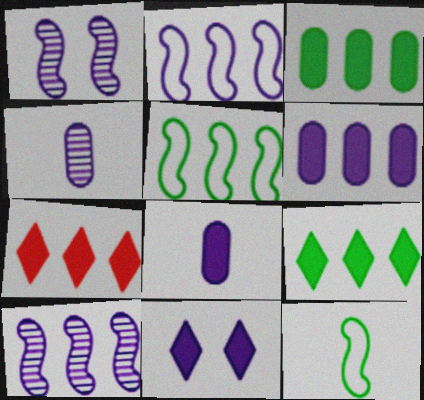[[2, 4, 11]]